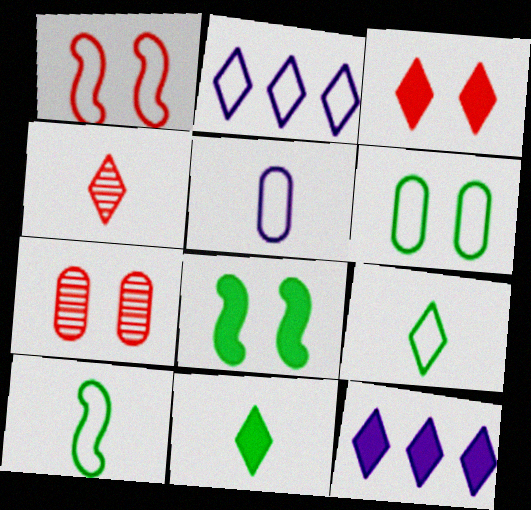[[1, 3, 7], 
[3, 11, 12], 
[7, 10, 12]]